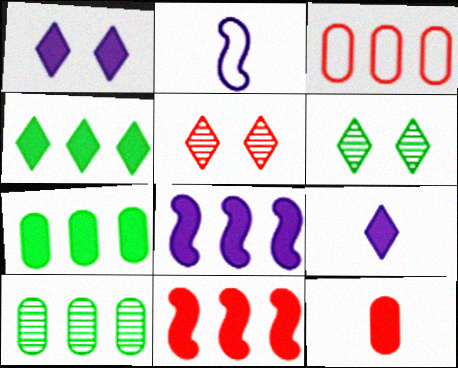[[2, 5, 7]]